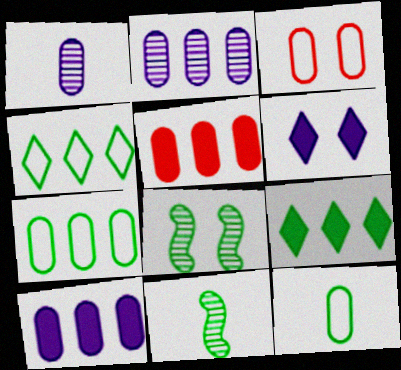[[2, 5, 7], 
[3, 6, 8], 
[8, 9, 12]]